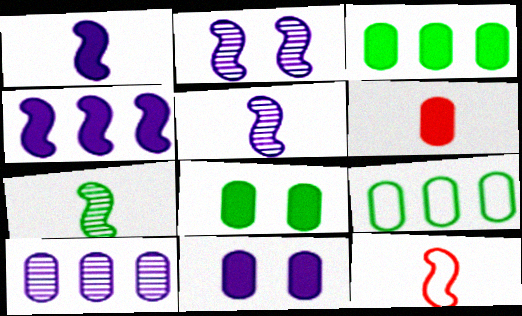[[1, 7, 12], 
[3, 6, 11]]